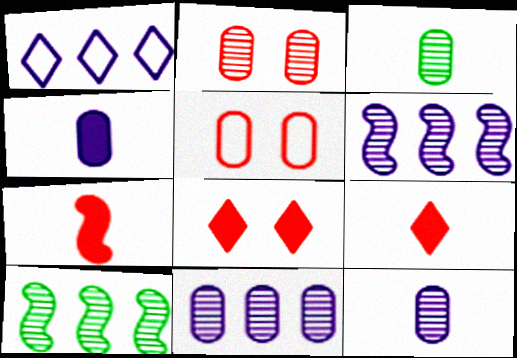[[2, 3, 11]]